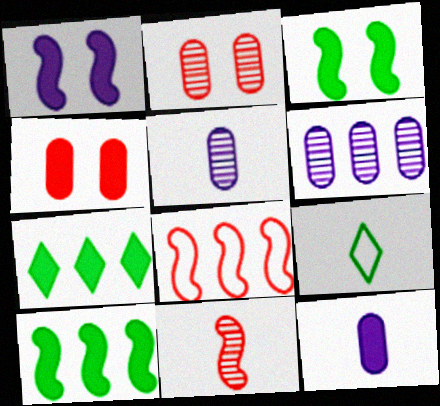[[6, 7, 8], 
[9, 11, 12]]